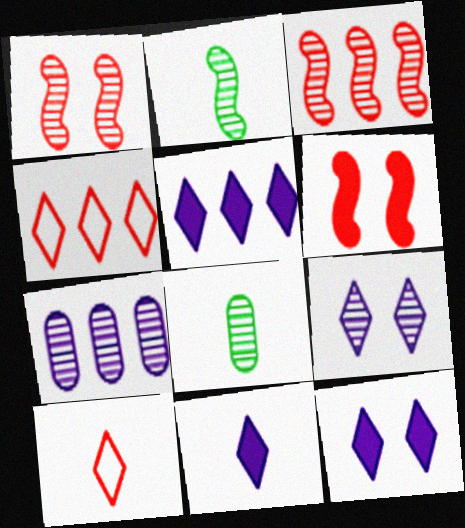[[3, 8, 9], 
[5, 11, 12]]